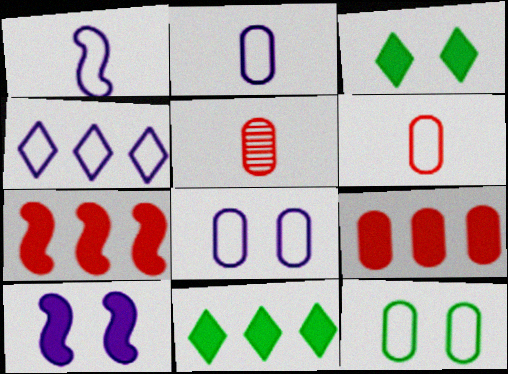[[1, 4, 8]]